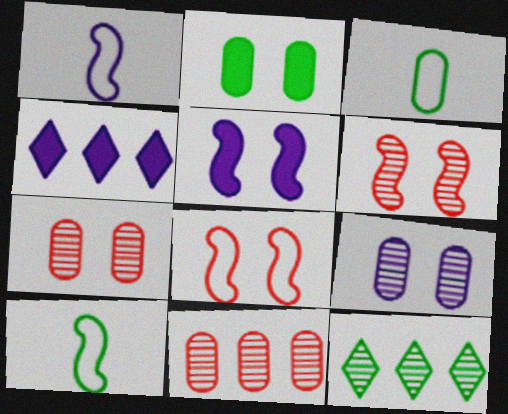[[1, 4, 9], 
[2, 10, 12], 
[3, 4, 6], 
[4, 7, 10]]